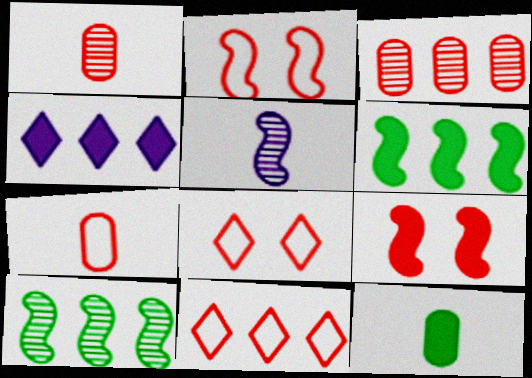[[1, 9, 11], 
[2, 5, 6], 
[2, 7, 11], 
[4, 9, 12]]